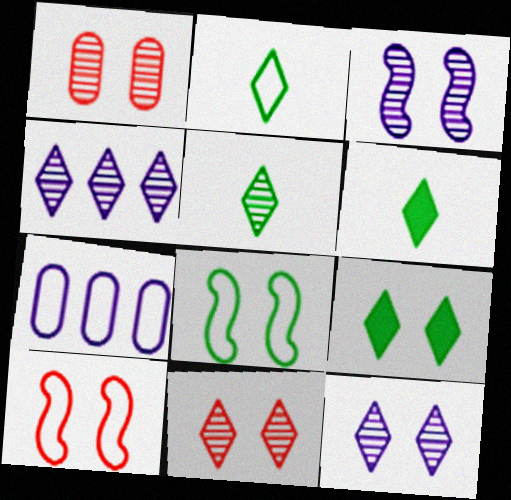[[2, 5, 6], 
[2, 7, 10], 
[4, 5, 11]]